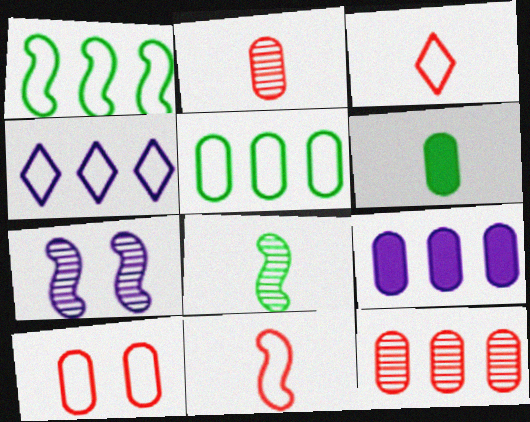[[5, 9, 12]]